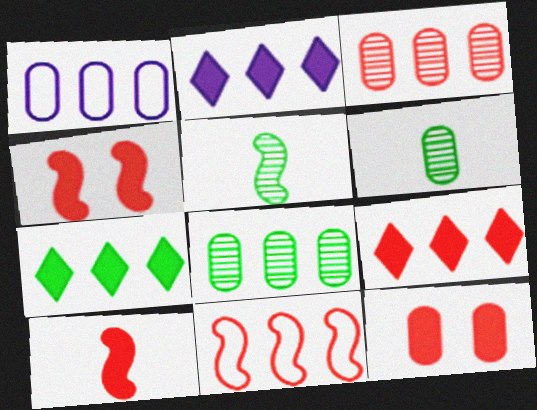[[1, 6, 12], 
[2, 7, 9], 
[2, 8, 11], 
[3, 9, 11], 
[9, 10, 12]]